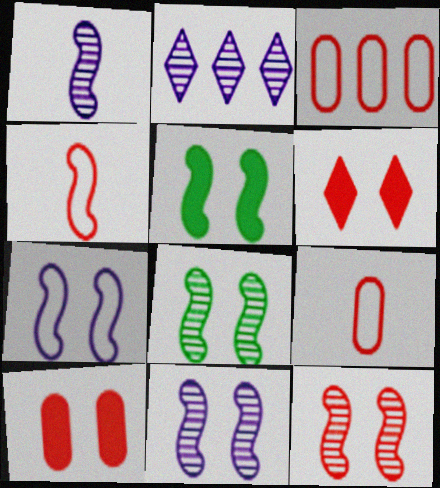[[2, 5, 9], 
[5, 7, 12], 
[8, 11, 12]]